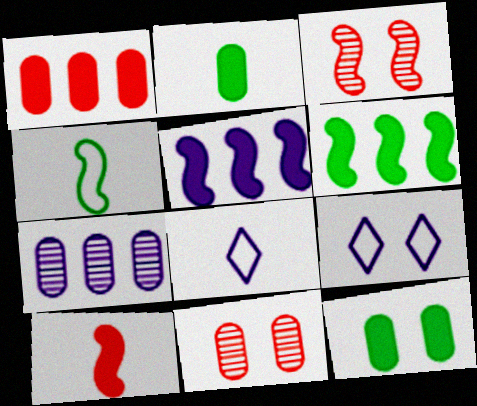[[3, 4, 5], 
[3, 9, 12], 
[6, 8, 11]]